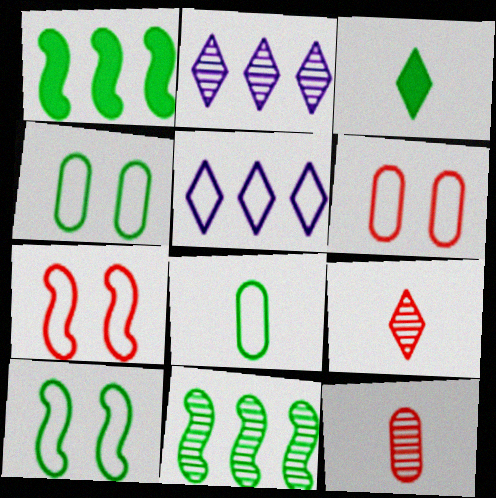[[3, 4, 11], 
[5, 7, 8]]